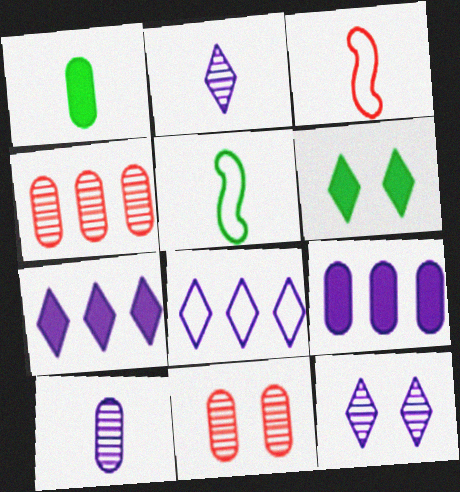[[1, 2, 3], 
[5, 7, 11]]